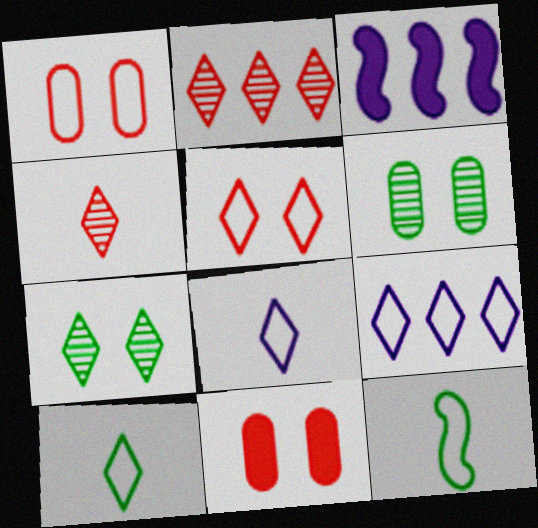[[1, 9, 12], 
[5, 9, 10]]